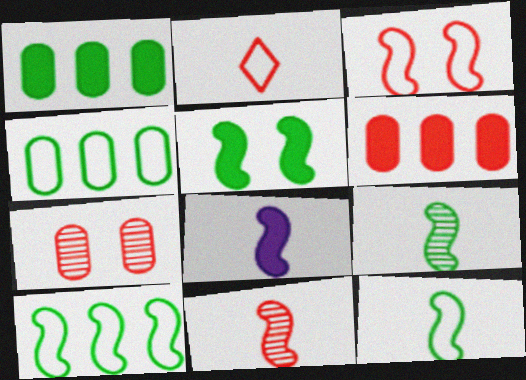[[5, 9, 10], 
[8, 11, 12]]